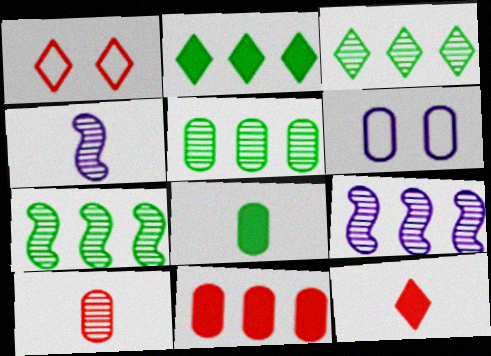[[1, 8, 9], 
[3, 5, 7], 
[6, 7, 12]]